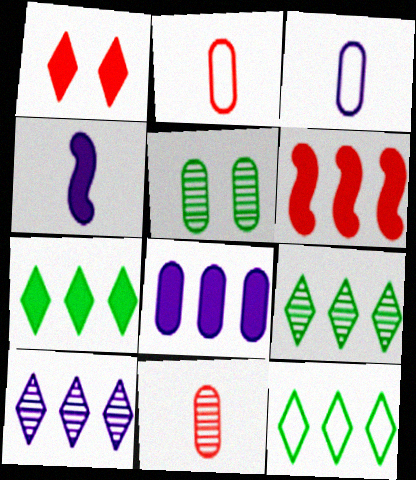[[2, 5, 8], 
[6, 7, 8], 
[7, 9, 12]]